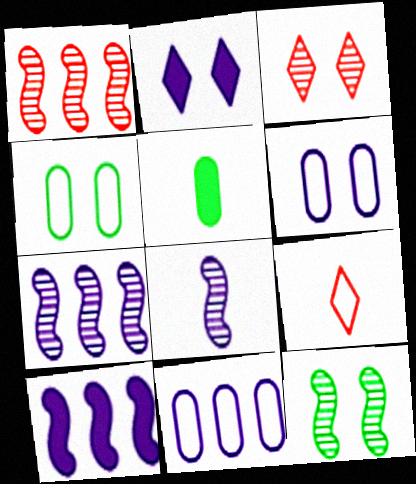[[1, 8, 12], 
[2, 8, 11], 
[5, 8, 9]]